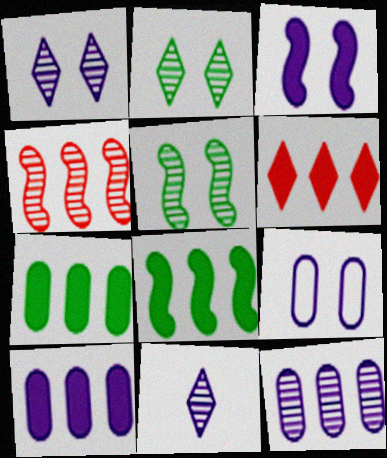[[1, 3, 9], 
[6, 8, 10]]